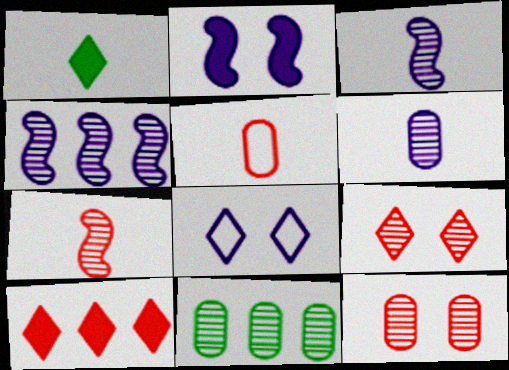[[1, 3, 5], 
[3, 9, 11], 
[6, 11, 12]]